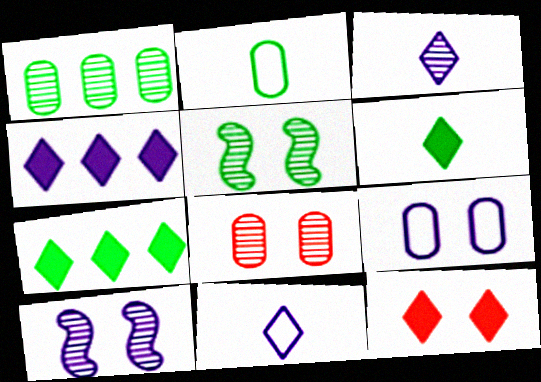[[2, 5, 7], 
[4, 6, 12], 
[5, 9, 12]]